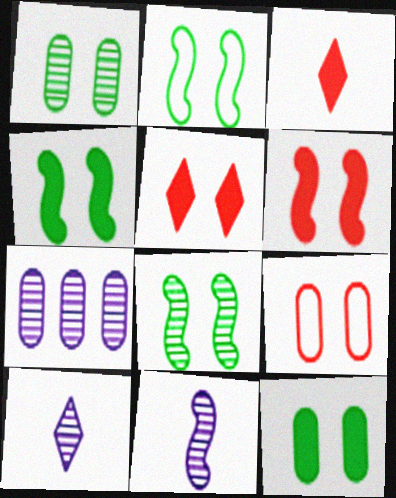[[2, 3, 7], 
[2, 4, 8]]